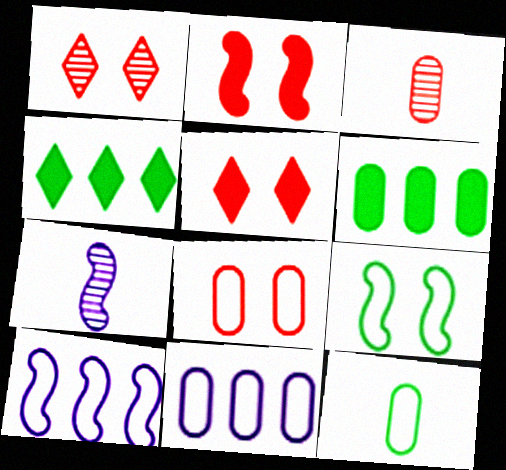[[1, 2, 8], 
[4, 7, 8], 
[8, 11, 12]]